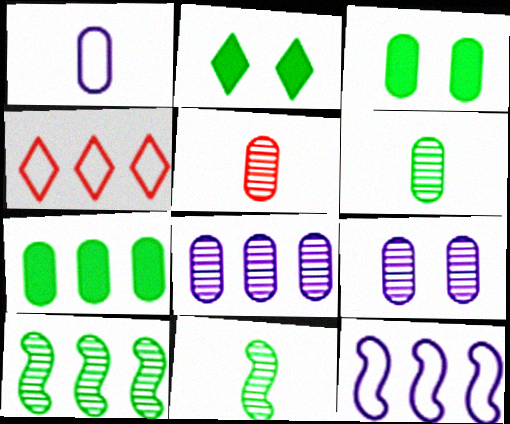[[2, 5, 12]]